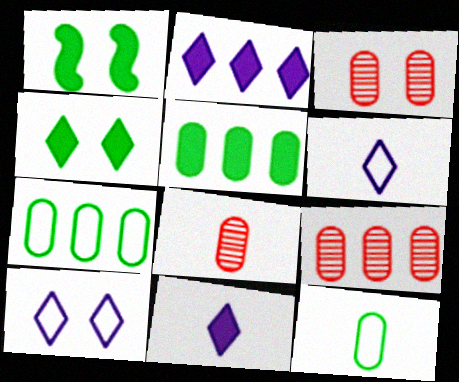[[1, 3, 10], 
[1, 6, 9], 
[3, 8, 9]]